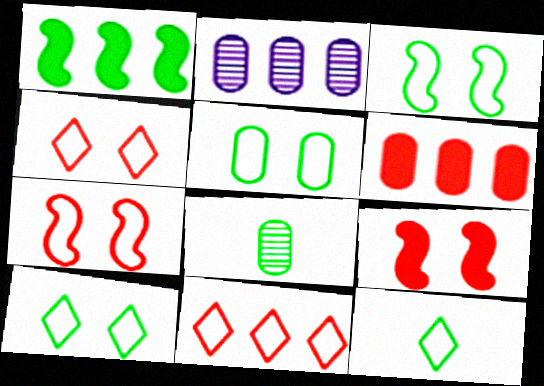[[1, 2, 11], 
[1, 8, 10], 
[2, 9, 12], 
[3, 5, 10]]